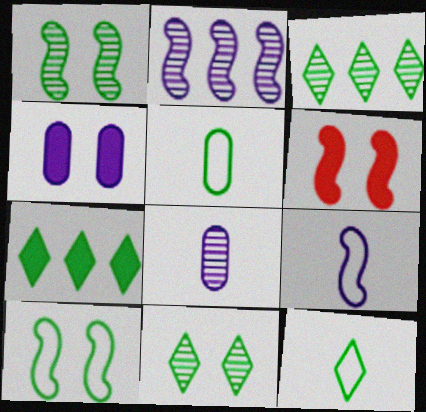[[1, 5, 7], 
[7, 11, 12]]